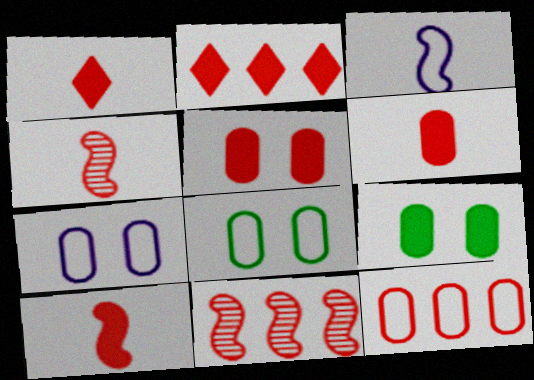[[1, 6, 10], 
[2, 5, 10], 
[2, 11, 12]]